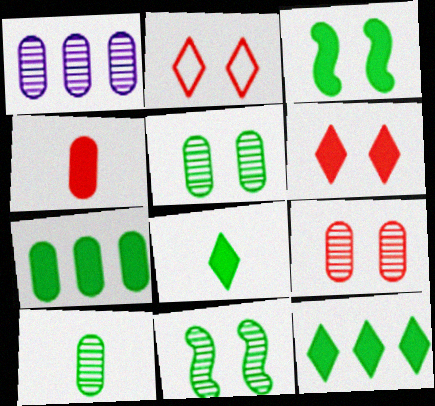[[1, 9, 10], 
[3, 7, 8]]